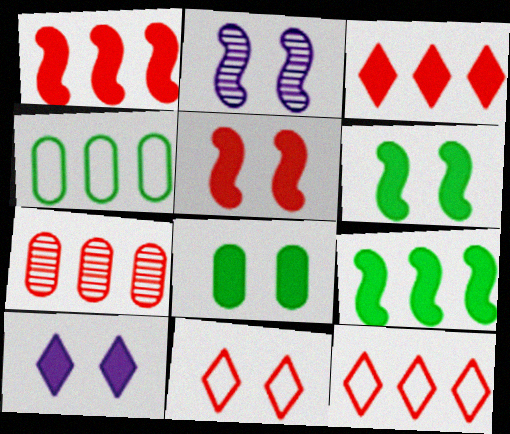[[1, 7, 12], 
[2, 8, 11], 
[5, 8, 10]]